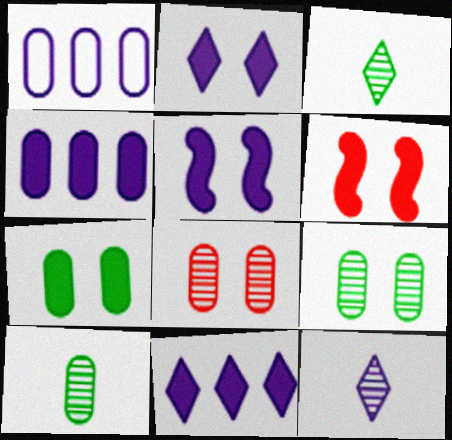[[1, 3, 6], 
[1, 5, 12], 
[2, 6, 7]]